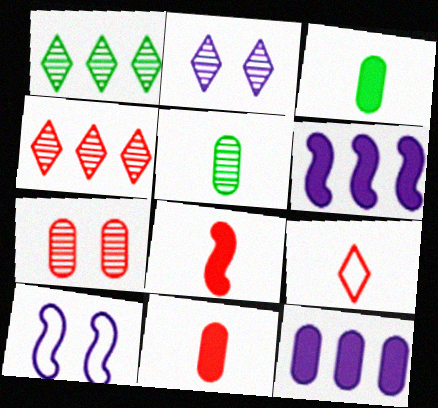[[1, 10, 11], 
[3, 4, 10]]